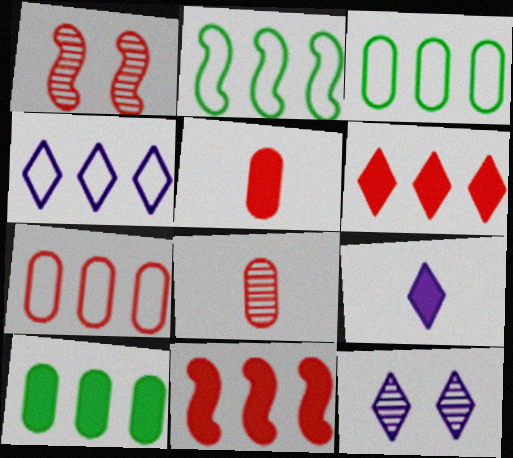[[1, 3, 9], 
[2, 4, 7], 
[2, 5, 12], 
[4, 9, 12]]